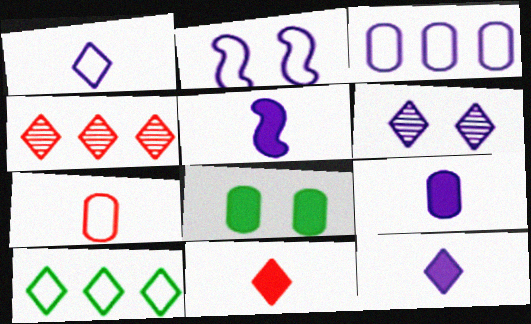[[1, 2, 3], 
[2, 7, 10], 
[3, 5, 6], 
[5, 9, 12], 
[6, 10, 11]]